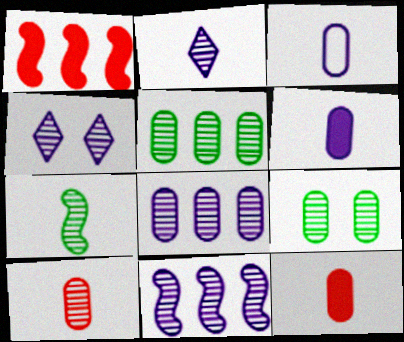[[2, 7, 10], 
[8, 9, 10]]